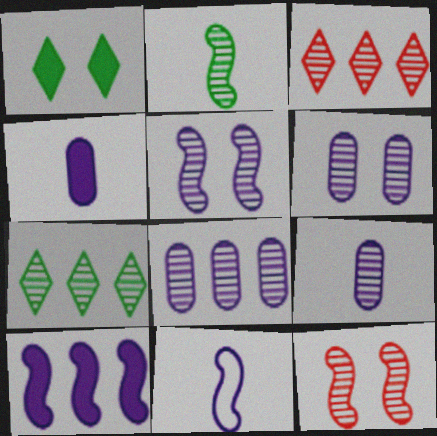[[2, 3, 6], 
[5, 10, 11], 
[6, 8, 9], 
[7, 9, 12]]